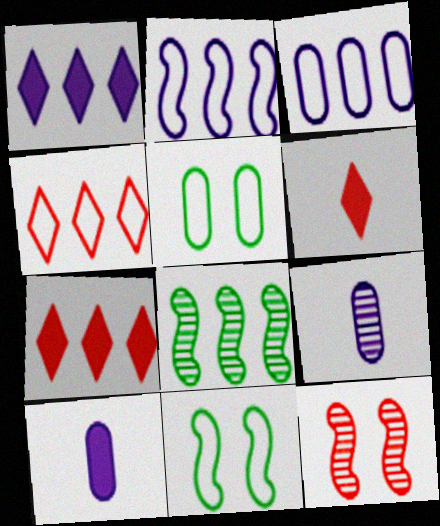[[3, 7, 8], 
[7, 9, 11]]